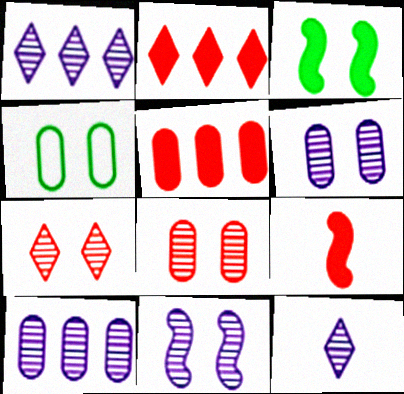[[1, 4, 9], 
[10, 11, 12]]